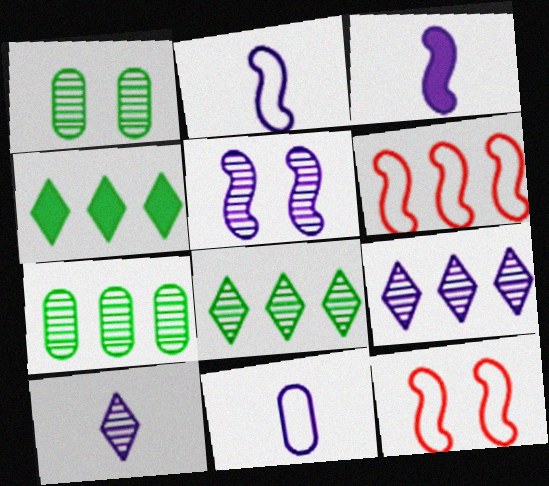[[3, 10, 11]]